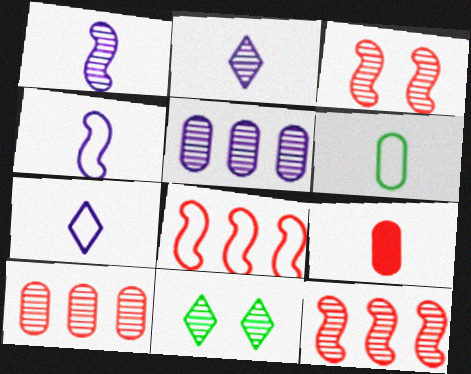[[1, 10, 11]]